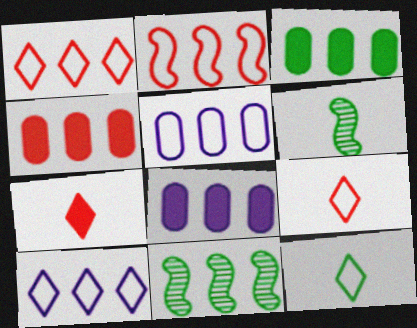[[1, 8, 11], 
[3, 4, 8], 
[4, 10, 11]]